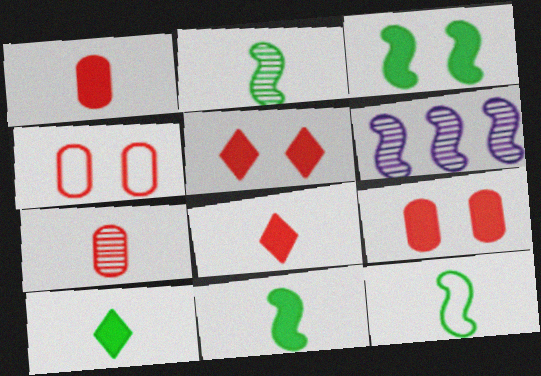[[2, 11, 12], 
[4, 6, 10]]